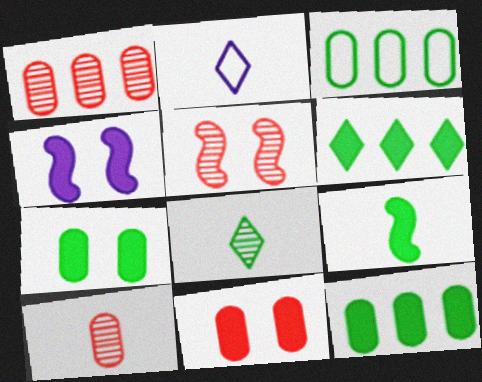[[2, 5, 12], 
[2, 9, 10], 
[6, 7, 9]]